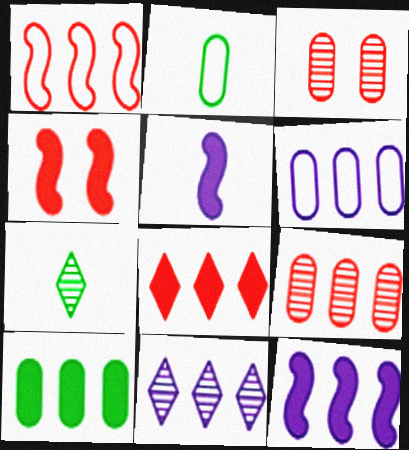[[1, 8, 9], 
[1, 10, 11], 
[2, 4, 11], 
[4, 6, 7], 
[6, 9, 10], 
[6, 11, 12], 
[8, 10, 12]]